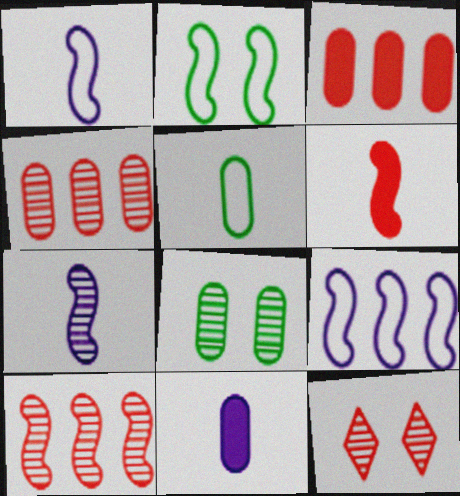[]